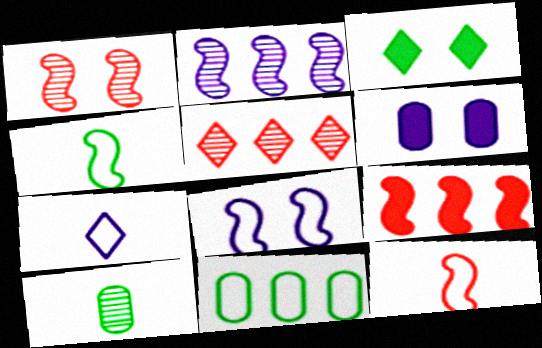[[1, 9, 12], 
[2, 6, 7], 
[3, 5, 7], 
[4, 5, 6]]